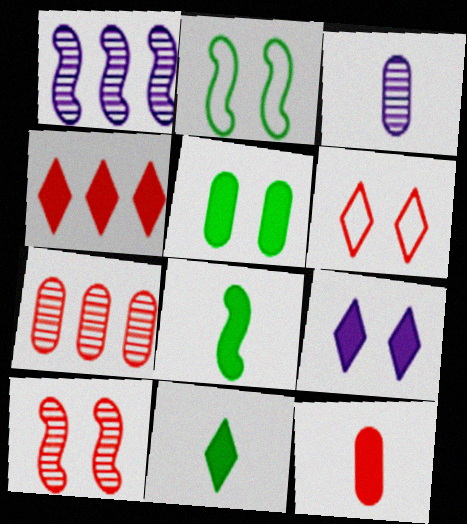[[2, 3, 4], 
[4, 9, 11]]